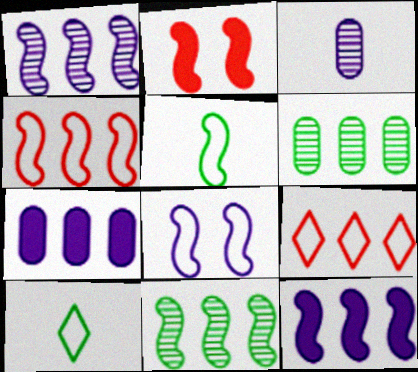[[1, 2, 5], 
[4, 5, 8], 
[4, 11, 12], 
[6, 9, 12], 
[7, 9, 11]]